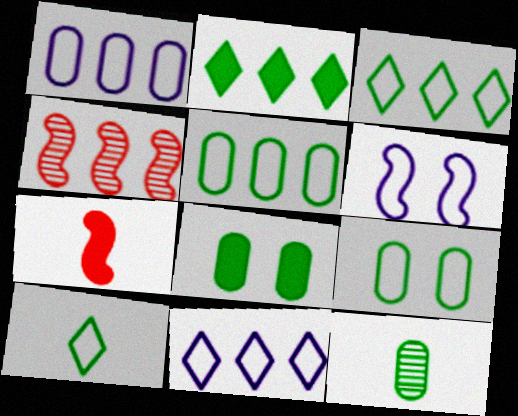[[1, 2, 4], 
[5, 8, 12]]